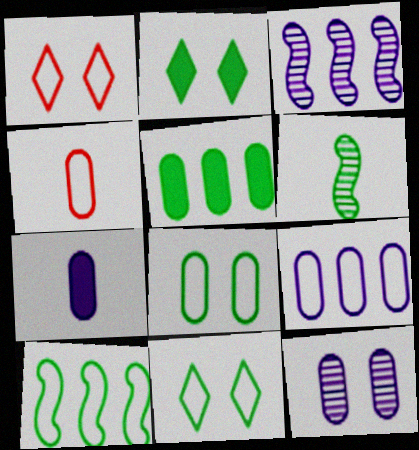[[2, 3, 4], 
[4, 5, 12], 
[4, 8, 9], 
[5, 6, 11], 
[7, 9, 12]]